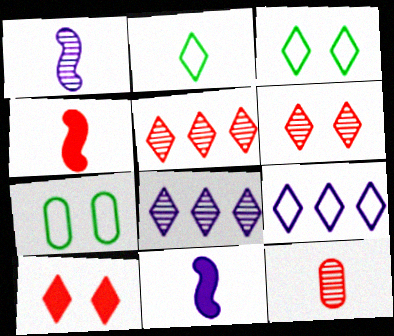[[2, 8, 10], 
[2, 11, 12], 
[4, 7, 8], 
[5, 7, 11]]